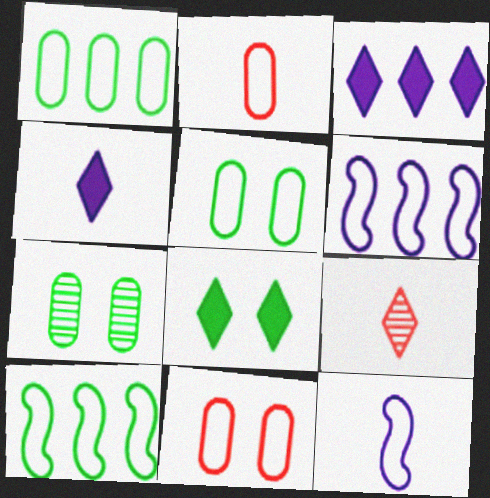[]